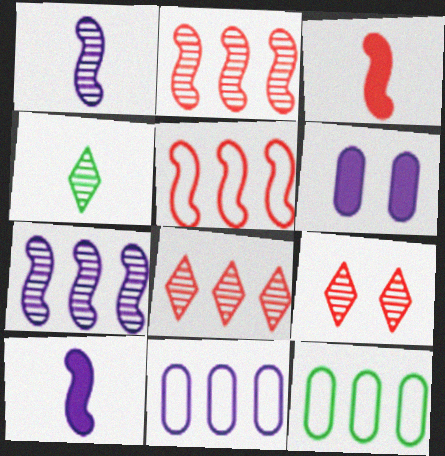[[4, 5, 6], 
[9, 10, 12]]